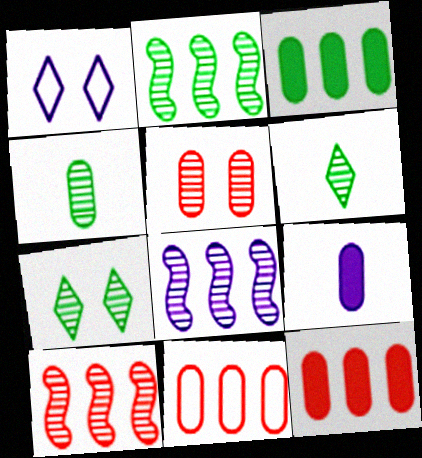[[1, 8, 9], 
[2, 4, 7], 
[2, 8, 10], 
[5, 6, 8]]